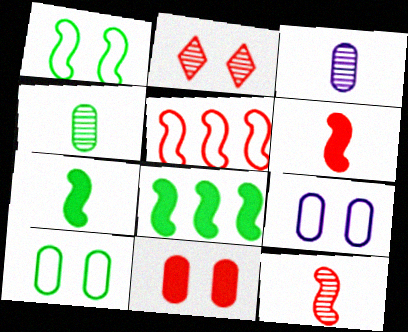[]